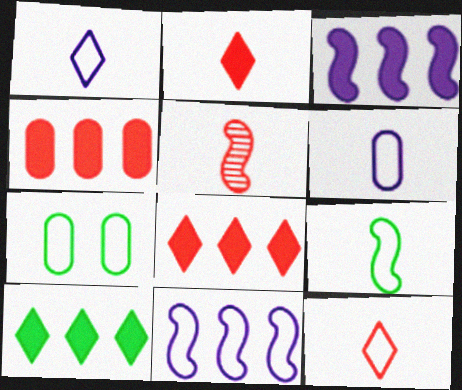[[3, 4, 10], 
[6, 9, 12], 
[7, 11, 12]]